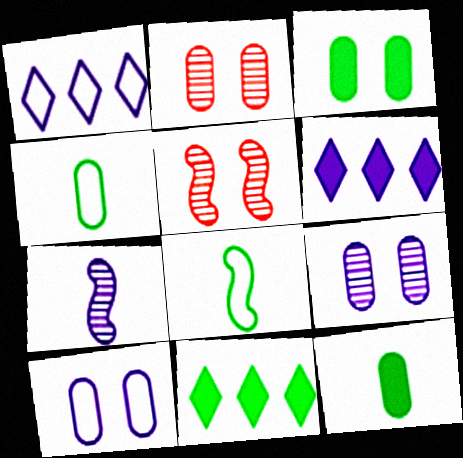[[1, 5, 12], 
[2, 3, 10], 
[2, 6, 8], 
[4, 5, 6], 
[6, 7, 10]]